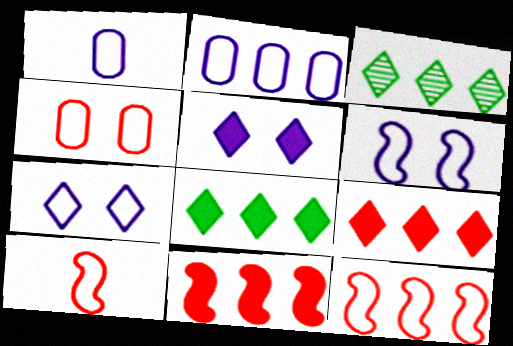[[2, 3, 11]]